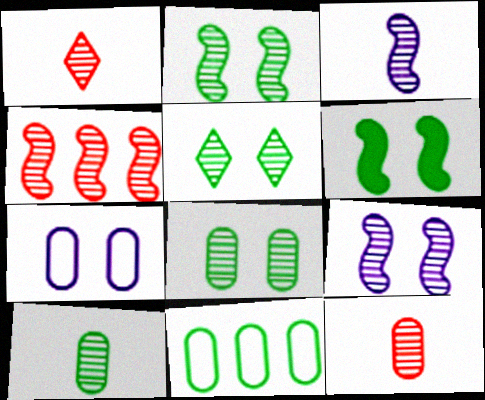[[1, 3, 10], 
[2, 3, 4], 
[2, 5, 8]]